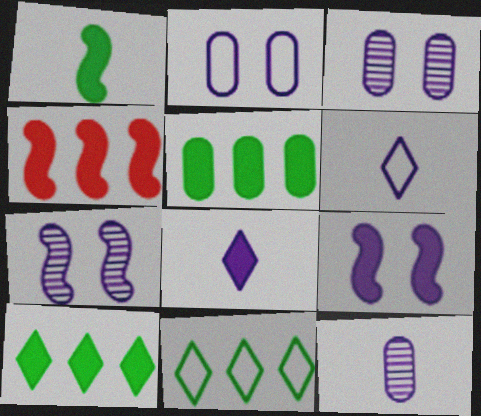[[1, 4, 9]]